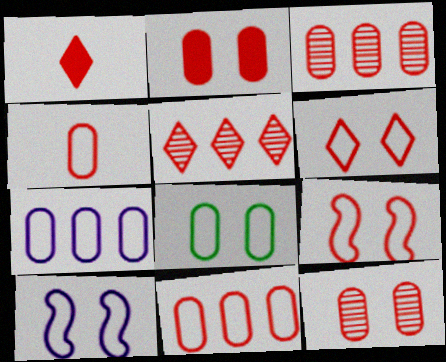[[1, 3, 9], 
[1, 5, 6], 
[2, 3, 4], 
[4, 7, 8], 
[6, 8, 10]]